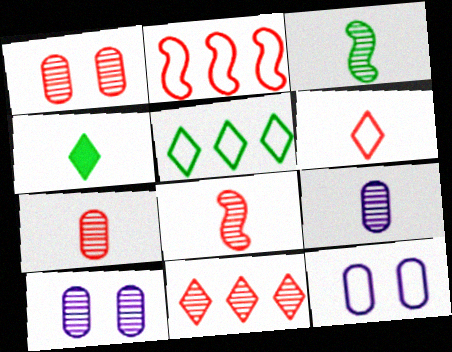[[1, 8, 11], 
[2, 4, 10], 
[3, 10, 11]]